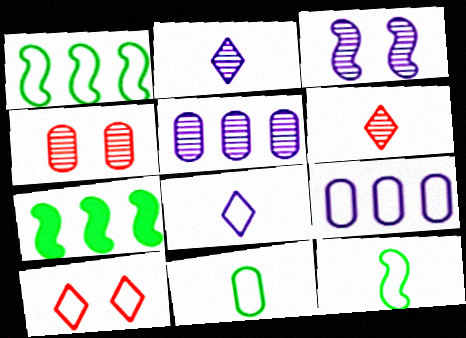[[2, 3, 5], 
[4, 7, 8], 
[9, 10, 12]]